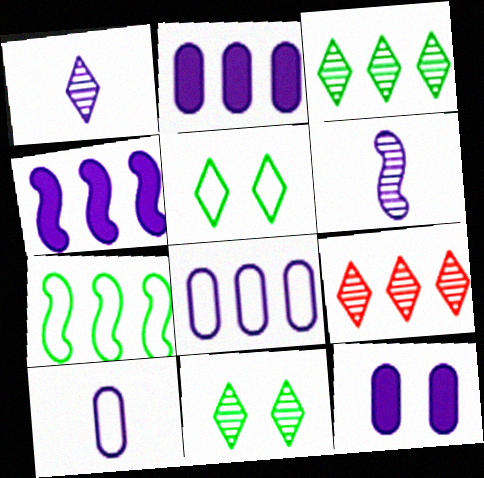[[1, 9, 11], 
[2, 7, 9]]